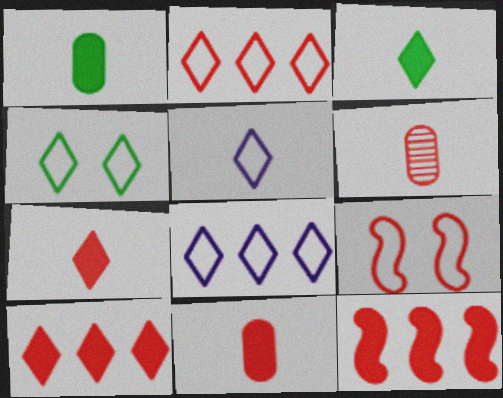[[2, 4, 5], 
[6, 9, 10]]